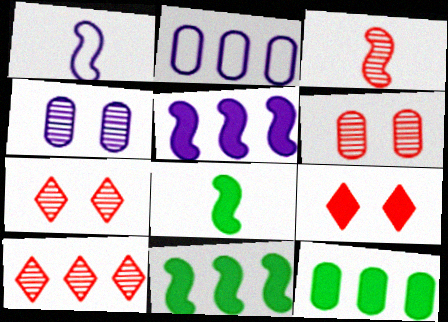[[1, 3, 8], 
[1, 7, 12], 
[2, 7, 8], 
[2, 10, 11], 
[3, 6, 10]]